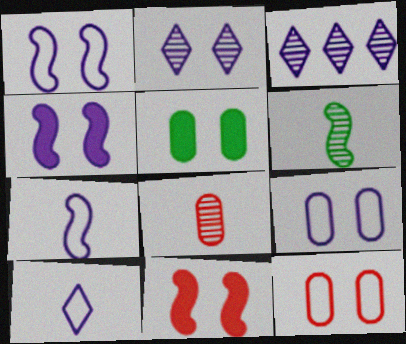[[2, 4, 9]]